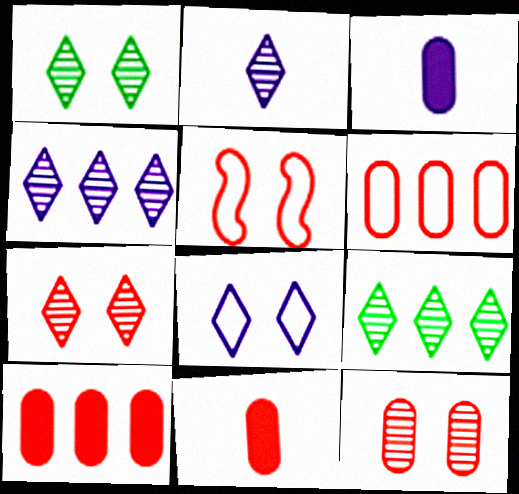[[2, 7, 9], 
[3, 5, 9], 
[6, 11, 12]]